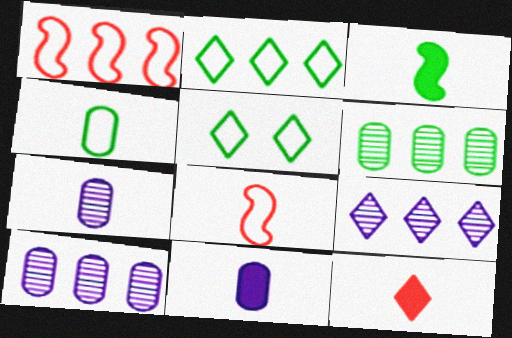[[3, 5, 6], 
[3, 11, 12], 
[5, 9, 12]]